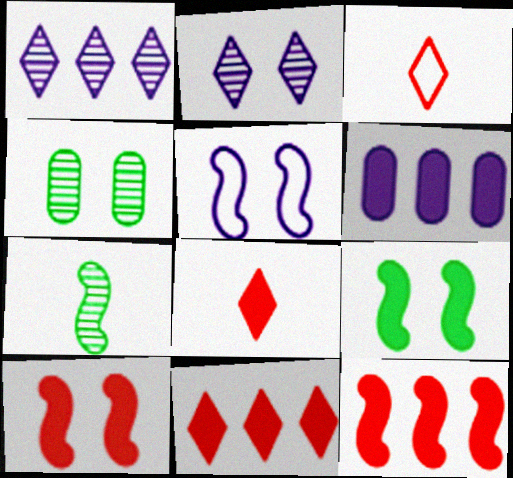[[5, 7, 12], 
[6, 8, 9]]